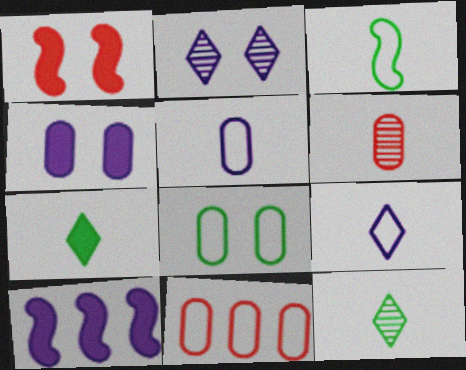[[1, 2, 8], 
[2, 5, 10], 
[5, 8, 11]]